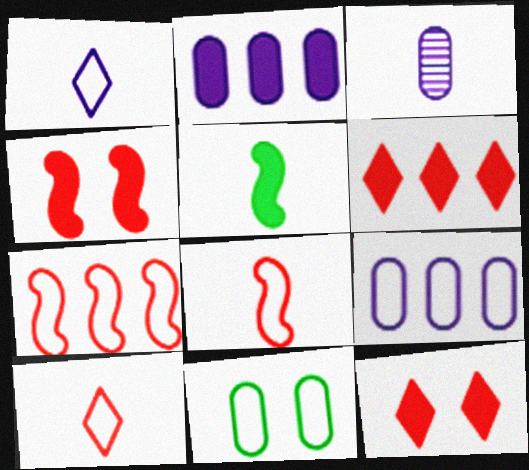[[1, 7, 11], 
[2, 5, 12], 
[3, 5, 10]]